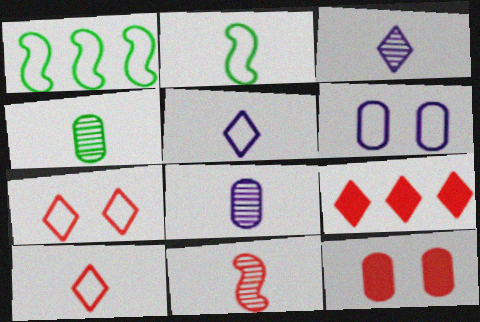[[1, 3, 12], 
[1, 6, 10], 
[3, 4, 11]]